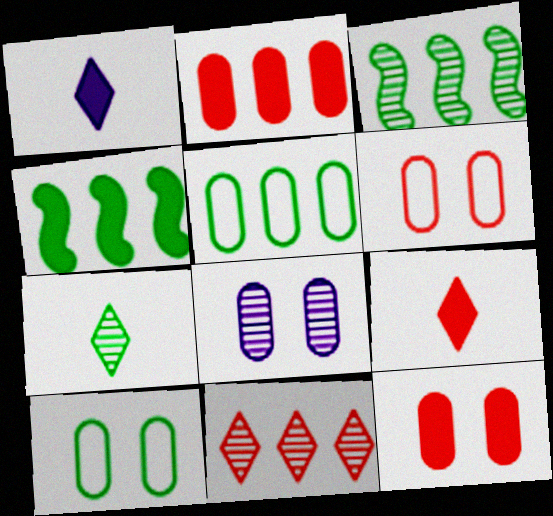[[1, 3, 6], 
[1, 4, 12], 
[4, 7, 10], 
[8, 10, 12]]